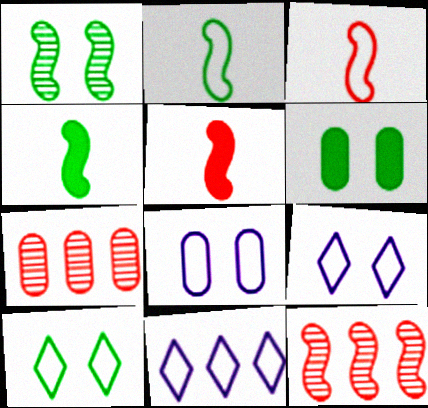[[1, 6, 10], 
[4, 7, 9]]